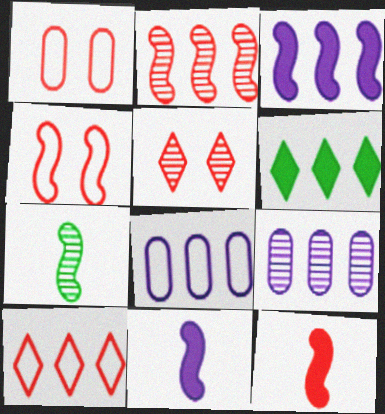[[2, 4, 12], 
[2, 6, 8], 
[3, 4, 7], 
[5, 7, 9]]